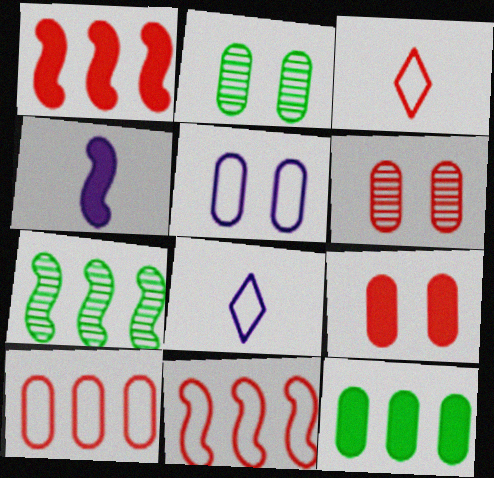[[1, 2, 8], 
[1, 3, 6], 
[2, 5, 9], 
[7, 8, 9]]